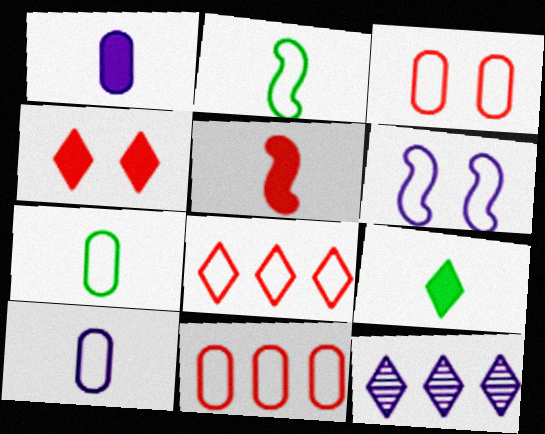[[1, 5, 9], 
[1, 6, 12], 
[6, 7, 8]]